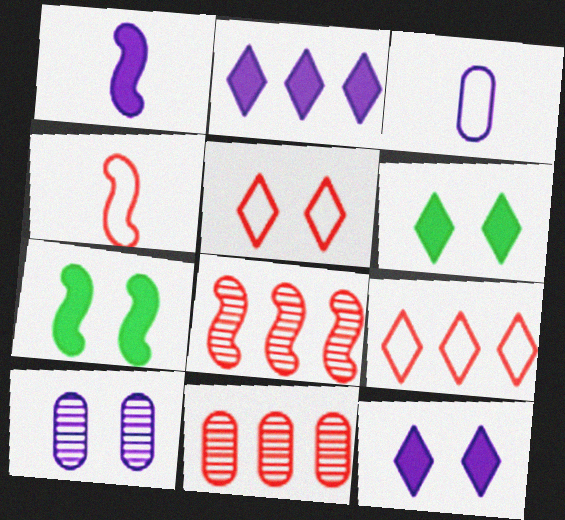[[3, 6, 8], 
[5, 7, 10]]